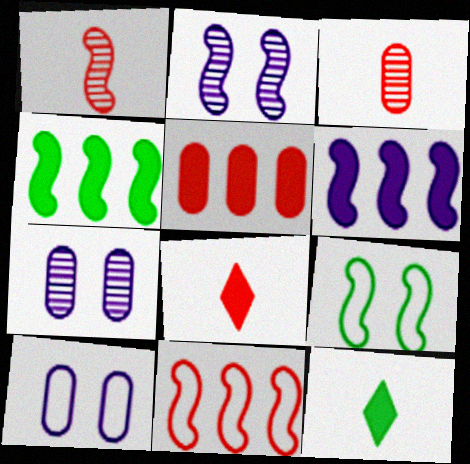[[1, 6, 9], 
[7, 11, 12]]